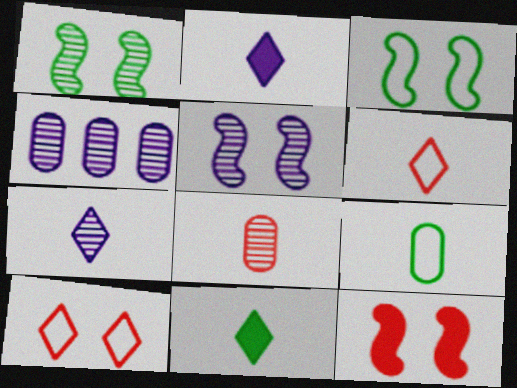[[3, 5, 12], 
[4, 5, 7], 
[6, 7, 11]]